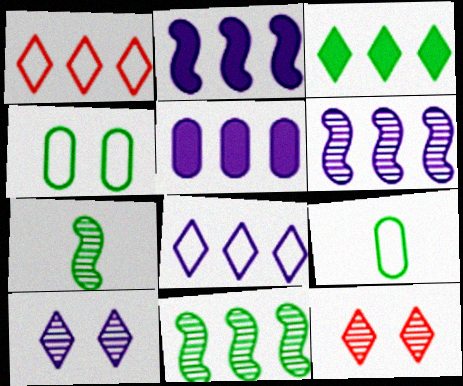[[1, 5, 11], 
[2, 9, 12], 
[3, 4, 7], 
[5, 6, 8]]